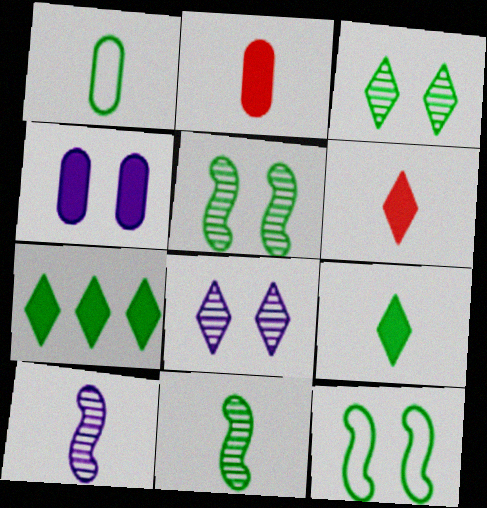[[1, 5, 7], 
[1, 6, 10], 
[1, 9, 11]]